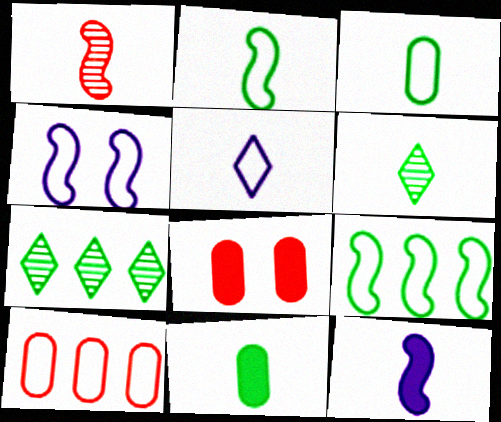[[1, 2, 12], 
[1, 5, 11], 
[2, 6, 11]]